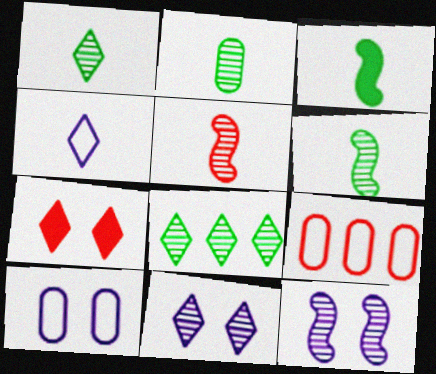[[1, 2, 6], 
[3, 9, 11], 
[4, 7, 8], 
[5, 7, 9]]